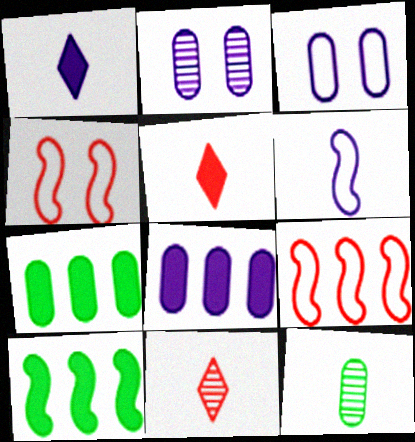[[3, 10, 11], 
[5, 6, 12]]